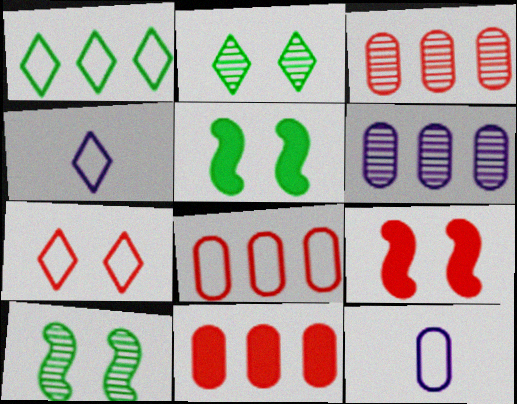[[1, 4, 7], 
[3, 4, 5], 
[3, 8, 11], 
[4, 10, 11]]